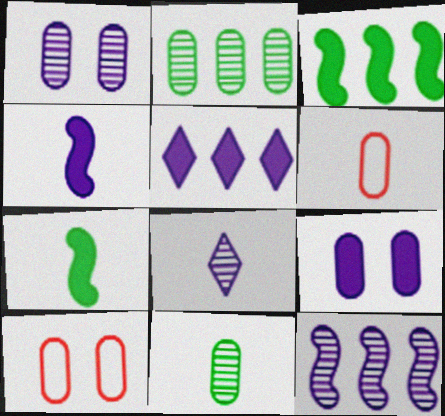[[1, 8, 12], 
[2, 6, 9], 
[3, 8, 10], 
[4, 5, 9], 
[6, 7, 8]]